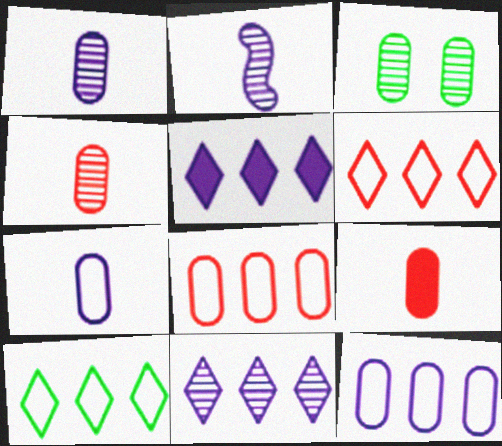[[3, 9, 12]]